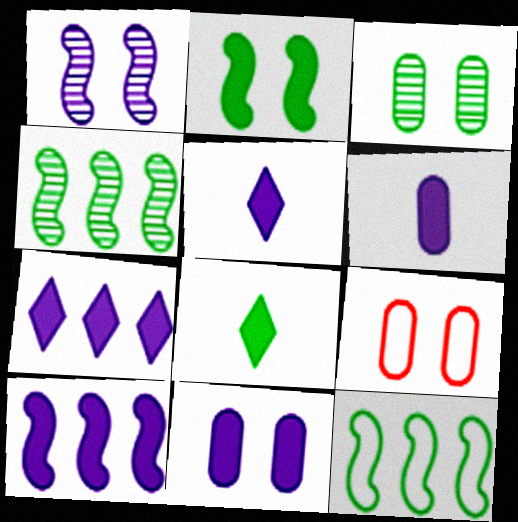[[3, 8, 12], 
[3, 9, 11], 
[4, 5, 9], 
[5, 10, 11]]